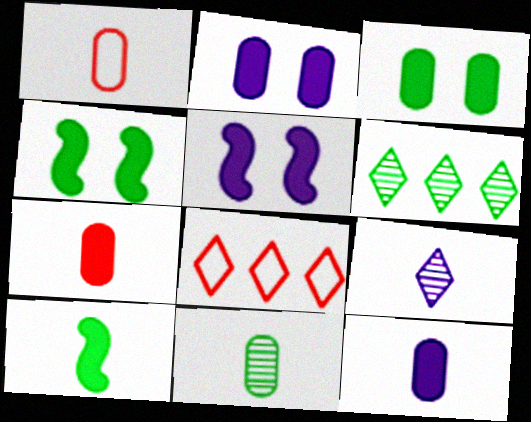[[1, 5, 6], 
[1, 9, 10], 
[1, 11, 12], 
[5, 8, 11]]